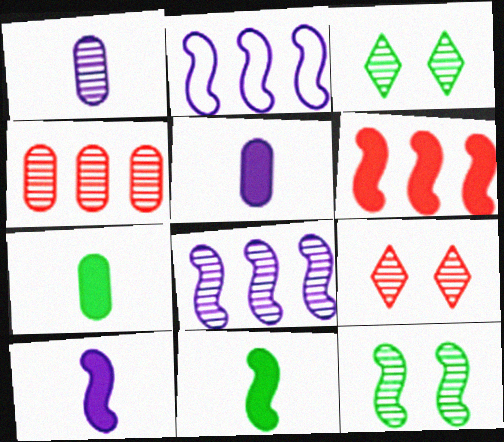[[2, 7, 9]]